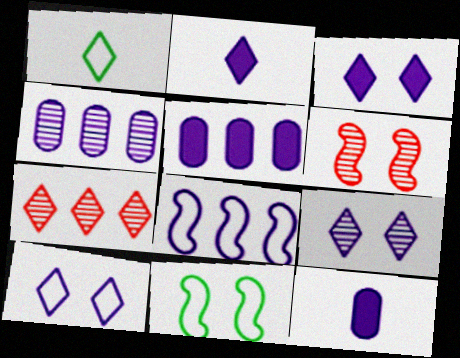[[1, 3, 7], 
[1, 5, 6], 
[3, 9, 10], 
[7, 11, 12], 
[8, 9, 12]]